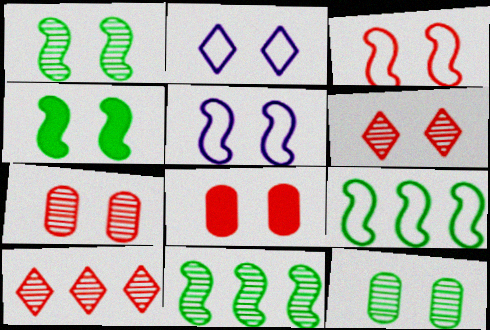[[1, 2, 8], 
[2, 4, 7], 
[3, 6, 8]]